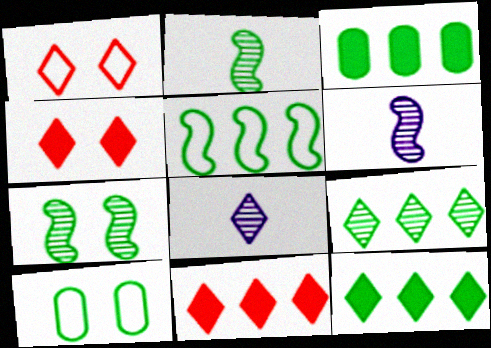[[1, 3, 6], 
[1, 8, 12], 
[2, 10, 12], 
[3, 5, 9], 
[6, 10, 11]]